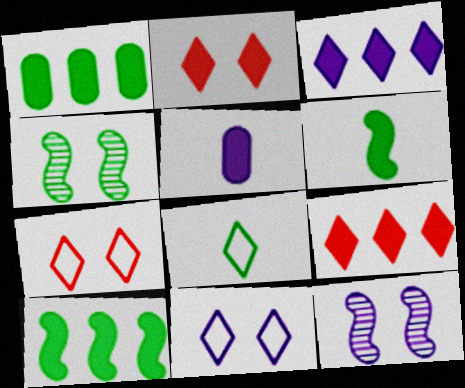[[1, 4, 8], 
[2, 5, 10]]